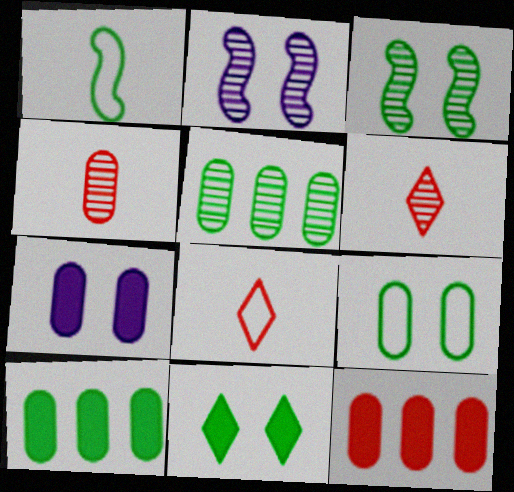[[1, 5, 11], 
[2, 5, 6], 
[2, 8, 10], 
[3, 9, 11]]